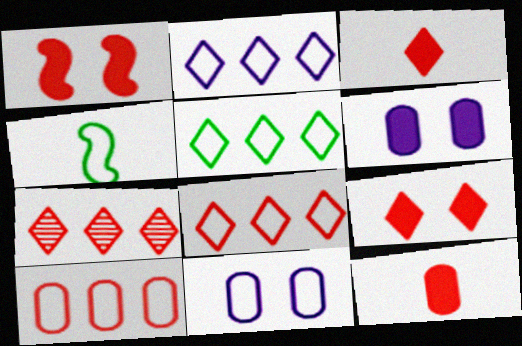[[2, 5, 8], 
[4, 6, 7], 
[4, 8, 11]]